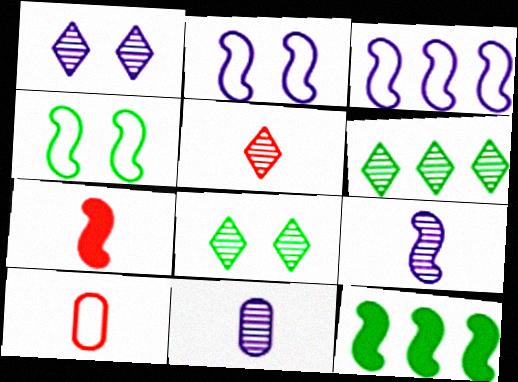[[1, 5, 6], 
[1, 10, 12], 
[5, 7, 10]]